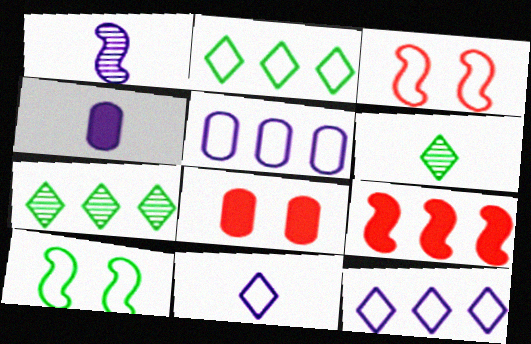[[1, 2, 8], 
[1, 4, 11], 
[1, 9, 10], 
[3, 4, 7], 
[5, 7, 9]]